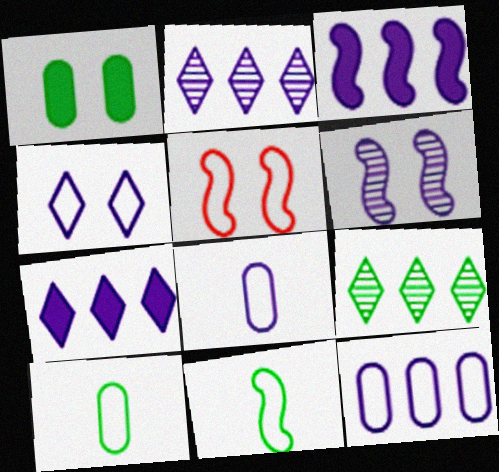[[1, 9, 11], 
[2, 3, 12], 
[6, 7, 8]]